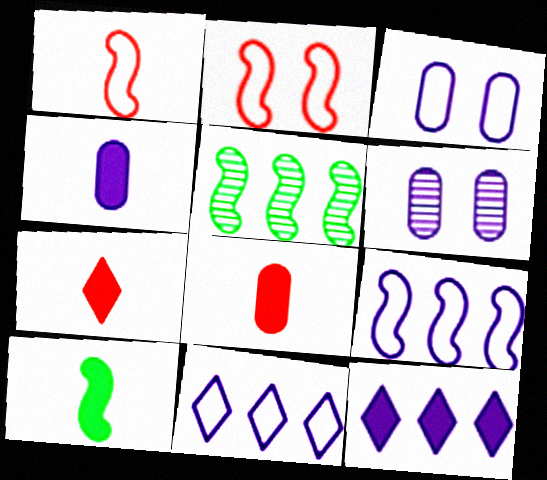[[3, 5, 7], 
[4, 7, 10]]